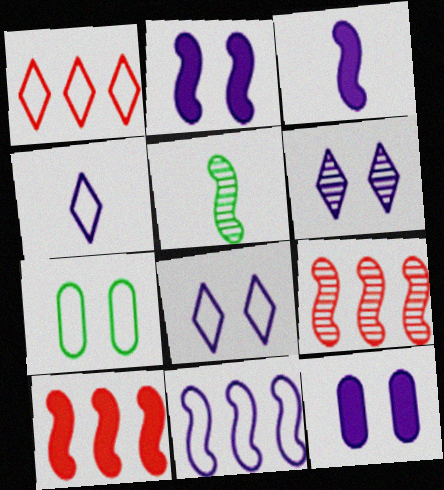[[1, 5, 12]]